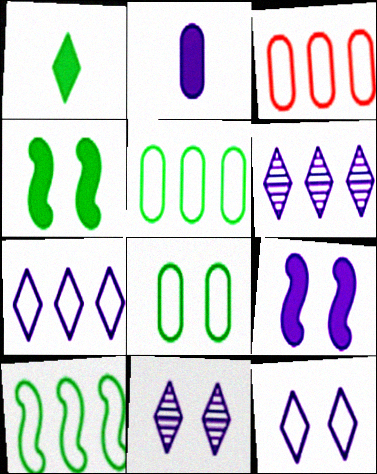[[3, 7, 10]]